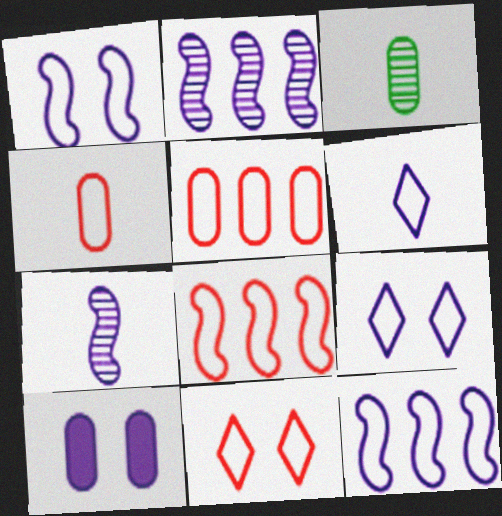[[2, 6, 10], 
[3, 5, 10], 
[4, 8, 11]]